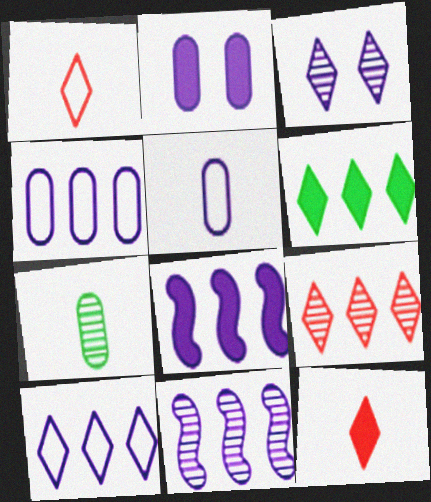[[1, 3, 6], 
[3, 5, 8], 
[6, 9, 10]]